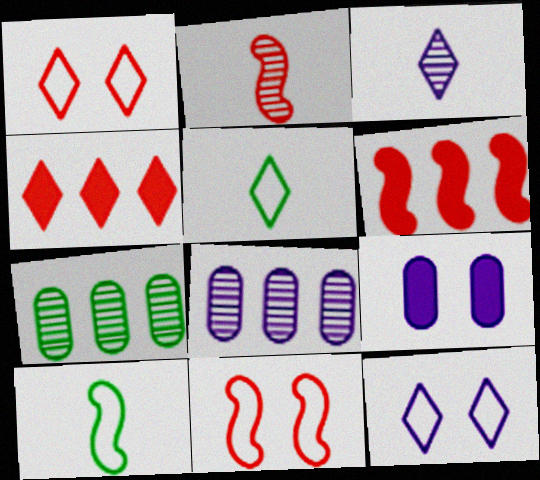[[2, 6, 11]]